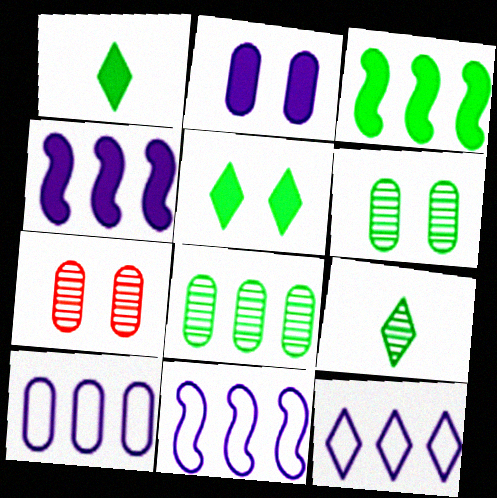[[1, 7, 11], 
[10, 11, 12]]